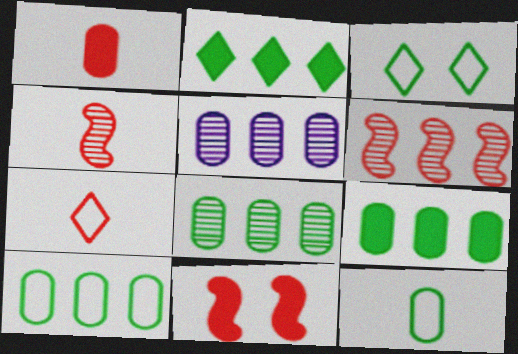[[1, 4, 7], 
[8, 9, 10]]